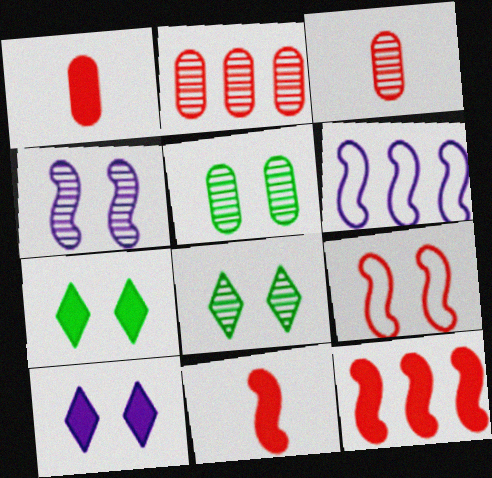[[1, 6, 8], 
[3, 6, 7], 
[5, 9, 10]]